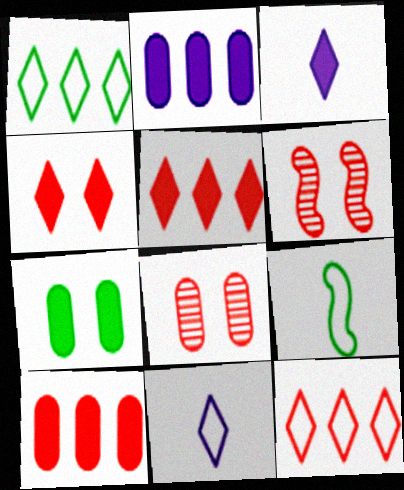[]